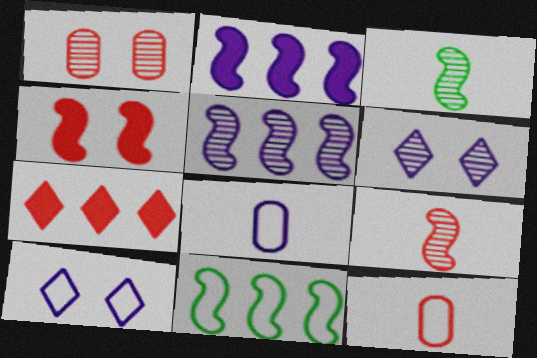[[2, 6, 8], 
[10, 11, 12]]